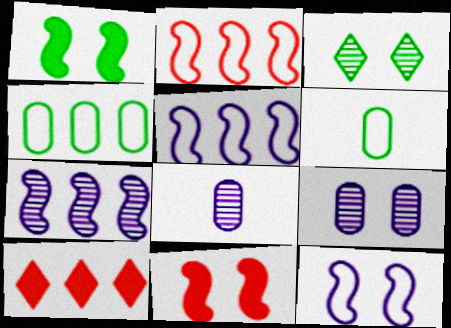[[4, 7, 10]]